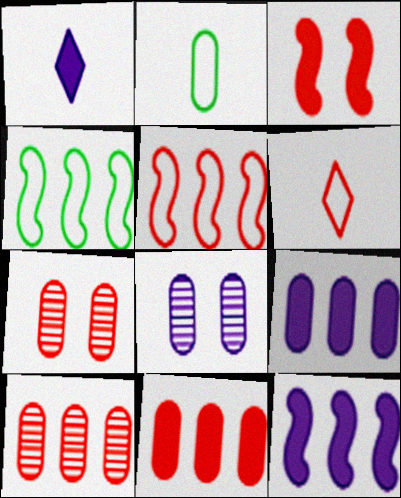[[1, 4, 7], 
[2, 7, 9], 
[2, 8, 11], 
[3, 6, 10]]